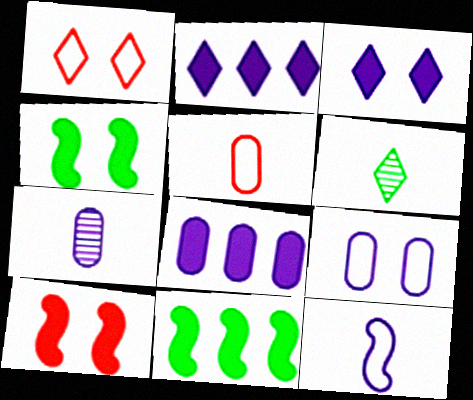[[1, 2, 6], 
[1, 7, 11], 
[7, 8, 9]]